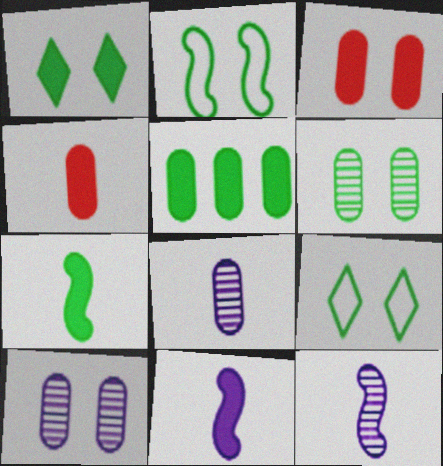[[1, 2, 6], 
[1, 5, 7]]